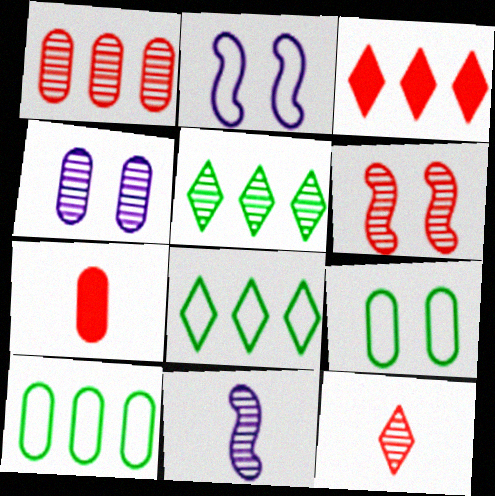[[1, 6, 12], 
[2, 5, 7], 
[3, 9, 11], 
[4, 7, 10]]